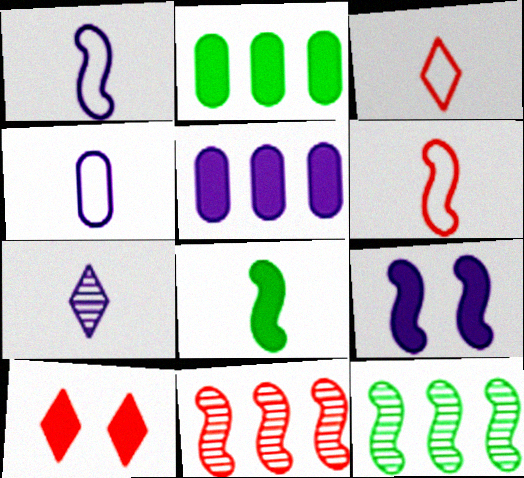[[4, 10, 12], 
[5, 8, 10], 
[6, 9, 12]]